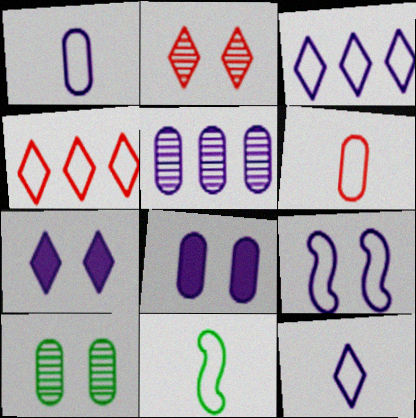[[1, 3, 9], 
[1, 5, 8], 
[6, 11, 12]]